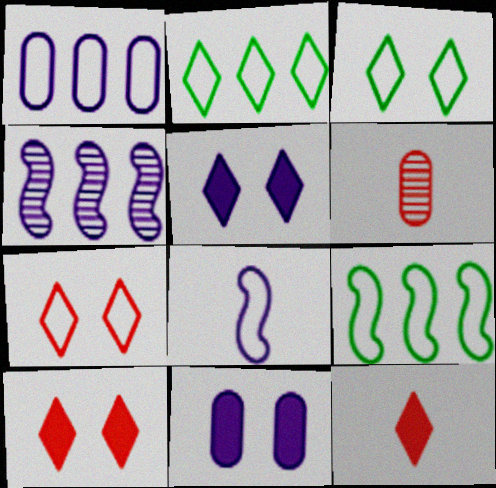[[5, 6, 9]]